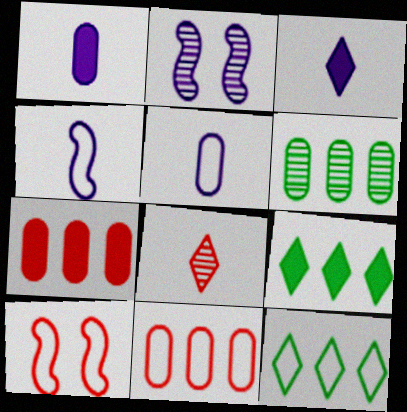[[2, 6, 8], 
[3, 6, 10], 
[5, 10, 12], 
[7, 8, 10]]